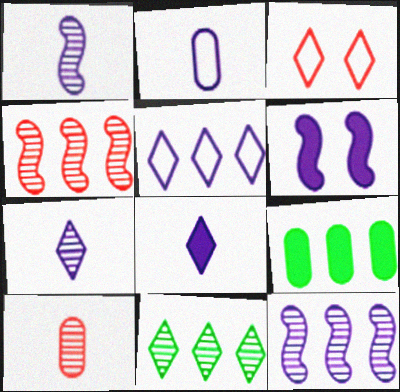[[1, 2, 8], 
[1, 3, 9], 
[3, 8, 11], 
[4, 5, 9]]